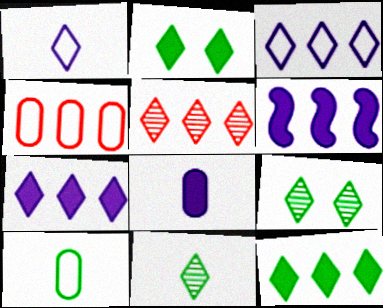[[1, 2, 5], 
[3, 5, 12]]